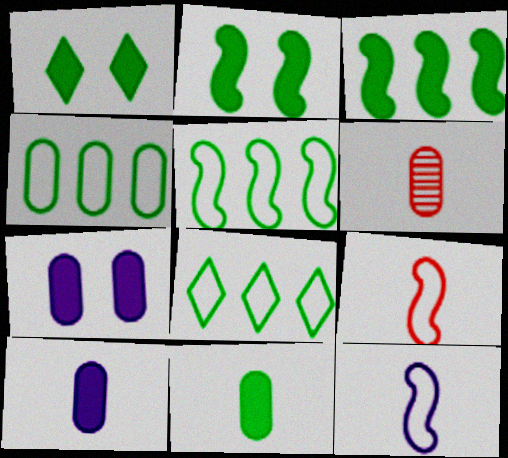[[1, 3, 11], 
[4, 5, 8], 
[4, 6, 7]]